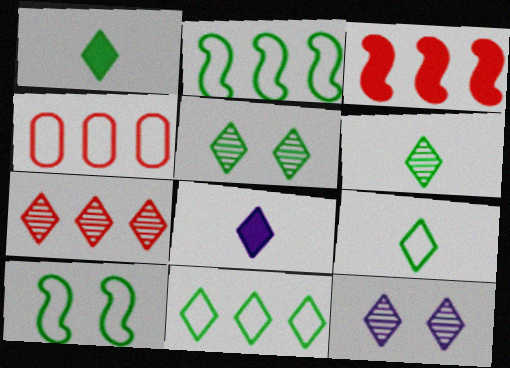[[1, 5, 11], 
[1, 6, 9], 
[3, 4, 7], 
[6, 7, 12]]